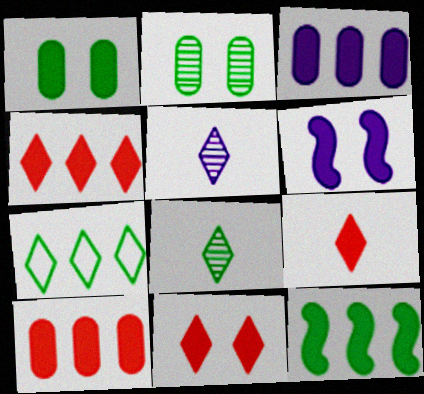[[1, 6, 11], 
[3, 4, 12], 
[4, 9, 11], 
[5, 7, 11]]